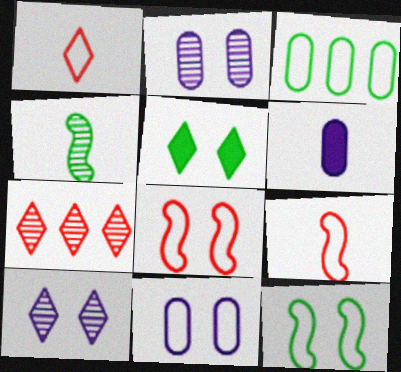[[1, 4, 6], 
[2, 4, 7], 
[2, 5, 8], 
[3, 4, 5], 
[6, 7, 12]]